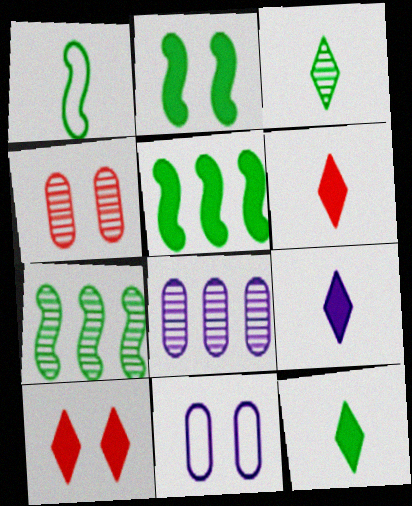[[1, 2, 7], 
[1, 8, 10], 
[6, 7, 11], 
[6, 9, 12]]